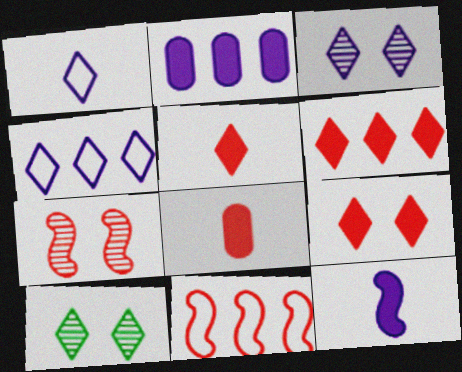[[1, 6, 10], 
[4, 5, 10], 
[5, 6, 9]]